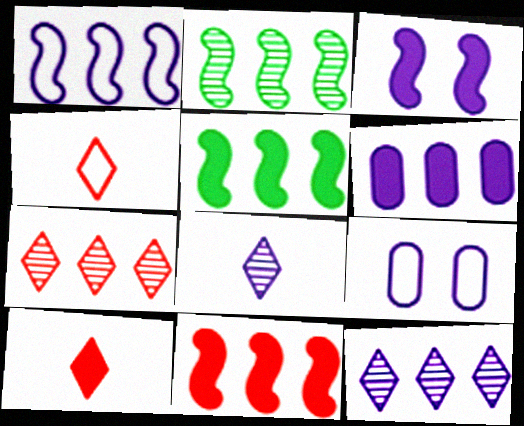[[1, 2, 11], 
[1, 6, 12], 
[2, 9, 10]]